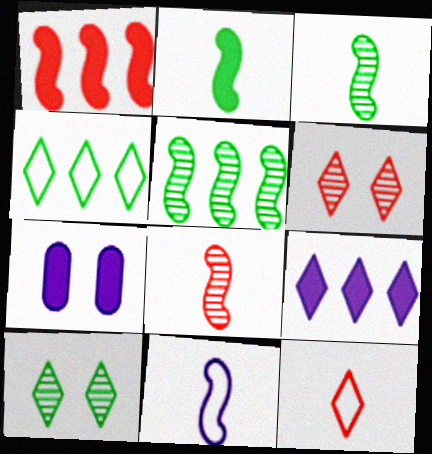[[2, 8, 11], 
[4, 7, 8], 
[5, 7, 12], 
[9, 10, 12]]